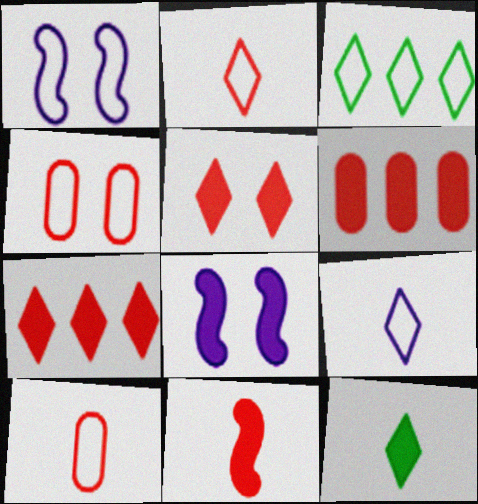[[1, 3, 10], 
[5, 6, 11], 
[6, 8, 12]]